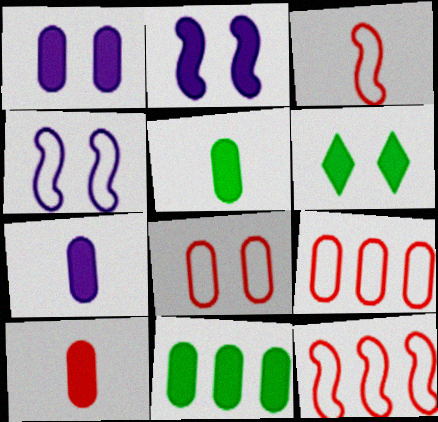[[1, 10, 11], 
[5, 7, 10]]